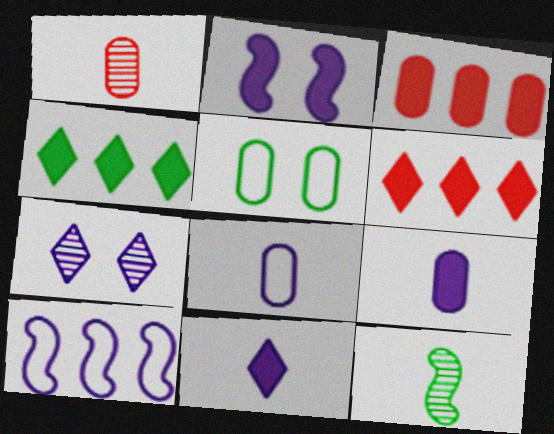[[4, 5, 12], 
[7, 9, 10]]